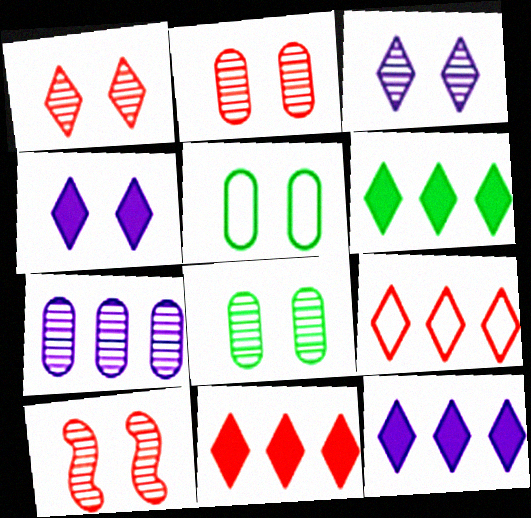[[1, 2, 10], 
[3, 8, 10], 
[4, 5, 10], 
[6, 11, 12]]